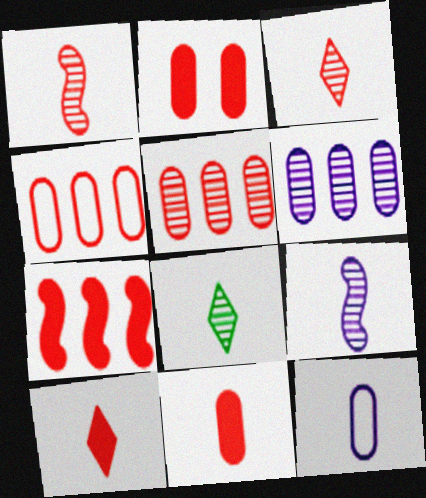[[2, 7, 10]]